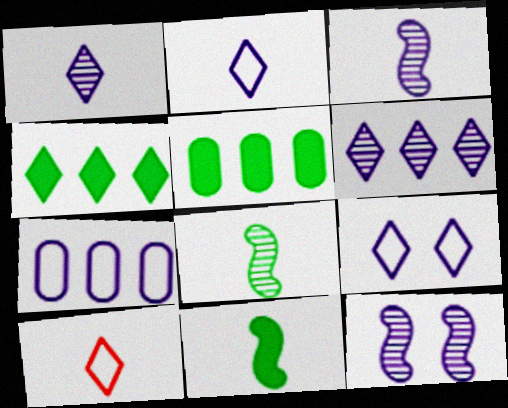[[5, 10, 12]]